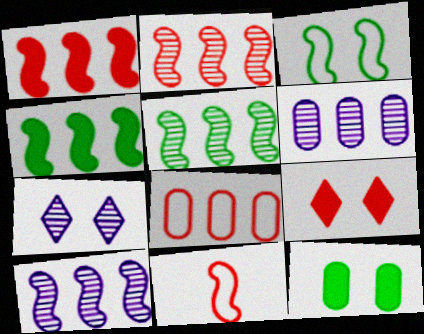[[2, 5, 10]]